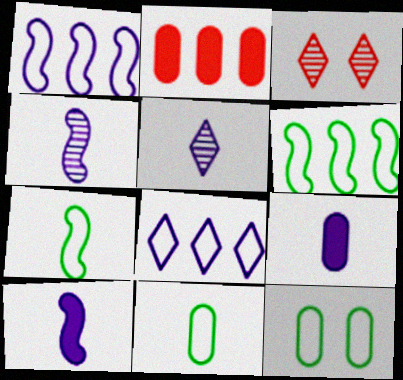[[3, 6, 9]]